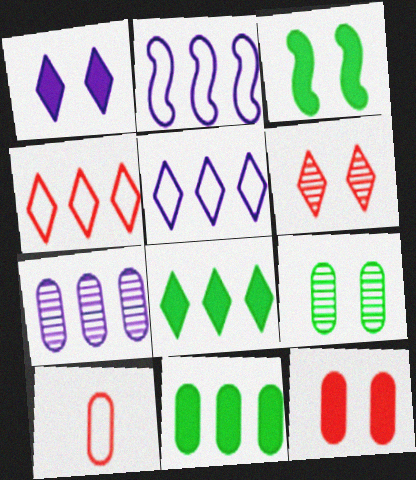[[1, 3, 12]]